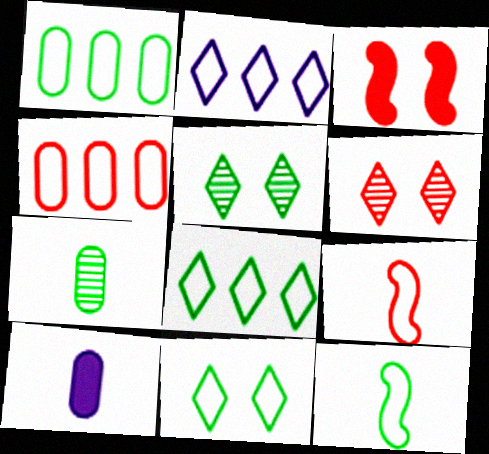[[1, 11, 12], 
[2, 3, 7]]